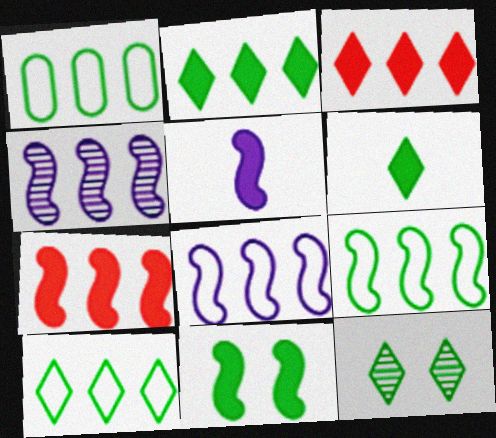[[1, 3, 4], 
[1, 9, 10], 
[4, 7, 9], 
[5, 7, 11], 
[6, 10, 12]]